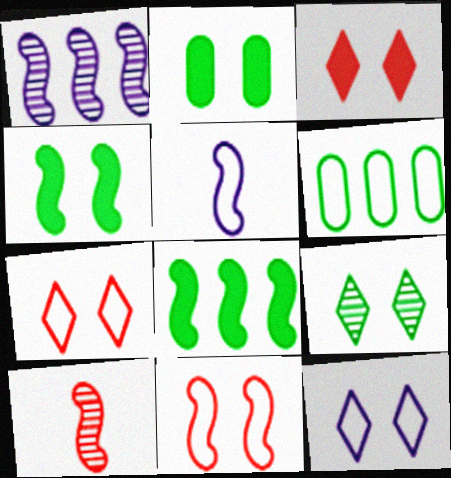[[3, 9, 12], 
[5, 6, 7]]